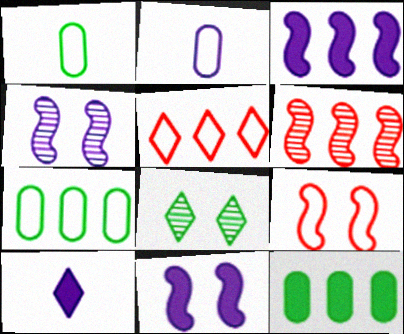[[5, 8, 10]]